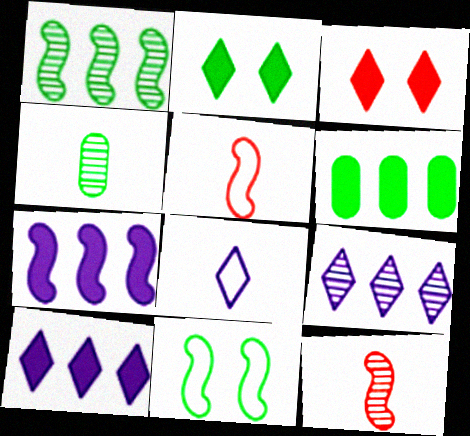[[7, 11, 12]]